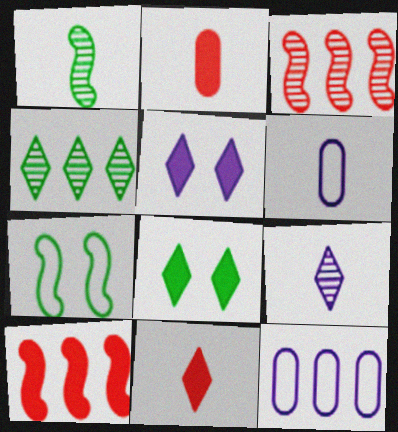[[1, 6, 11], 
[3, 6, 8], 
[4, 10, 12]]